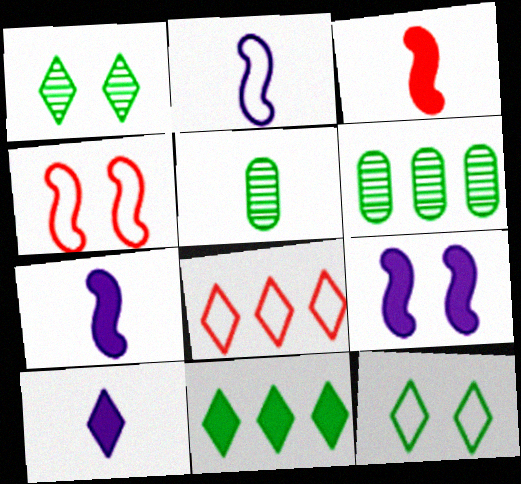[[1, 8, 10], 
[4, 6, 10], 
[5, 8, 9]]